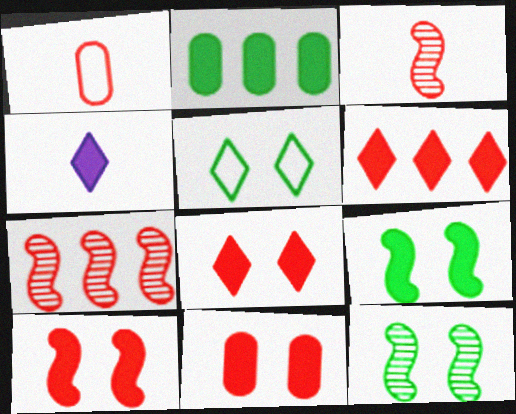[[1, 7, 8], 
[2, 4, 10], 
[8, 10, 11]]